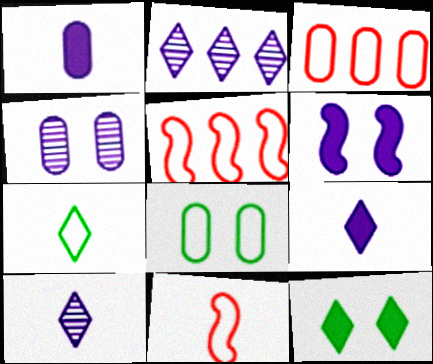[]